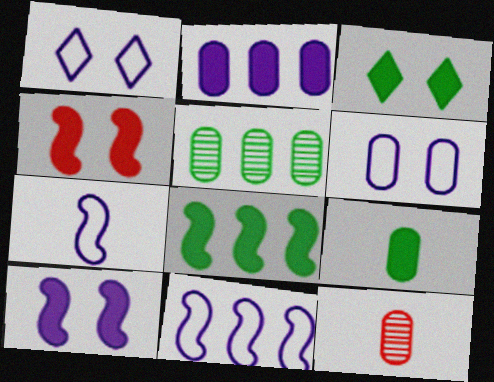[[1, 8, 12], 
[3, 8, 9], 
[3, 11, 12]]